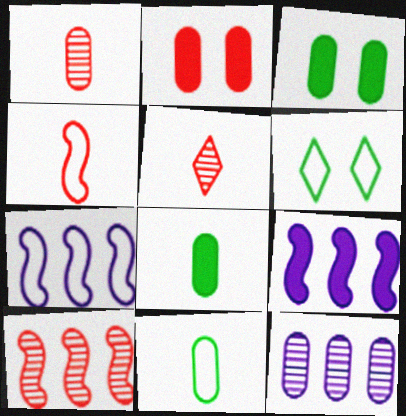[[1, 6, 9], 
[2, 11, 12], 
[3, 5, 7]]